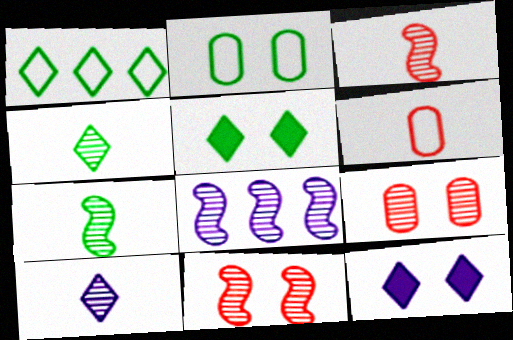[[1, 4, 5], 
[2, 11, 12], 
[4, 8, 9], 
[5, 6, 8], 
[7, 8, 11]]